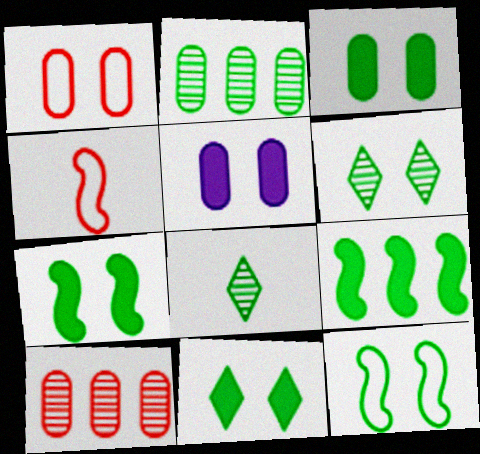[[3, 6, 12], 
[3, 7, 11]]